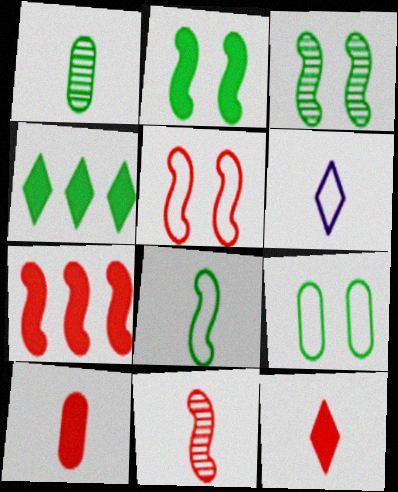[[5, 7, 11]]